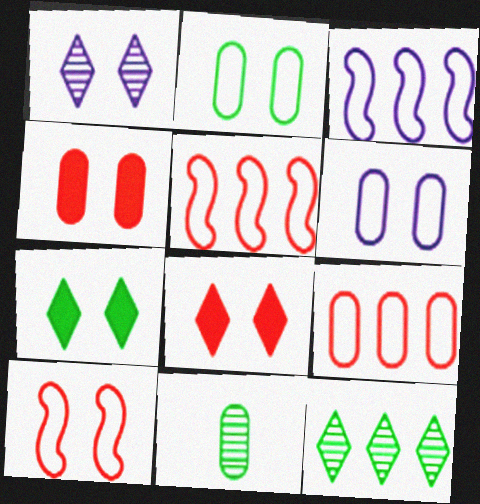[[3, 8, 11]]